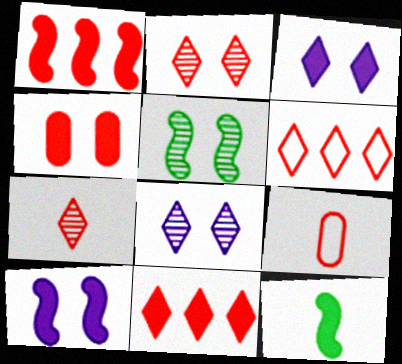[[1, 2, 9], 
[1, 10, 12]]